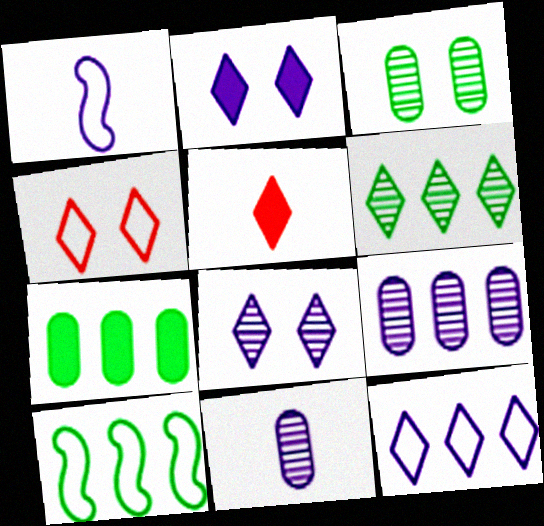[[1, 2, 9], 
[6, 7, 10]]